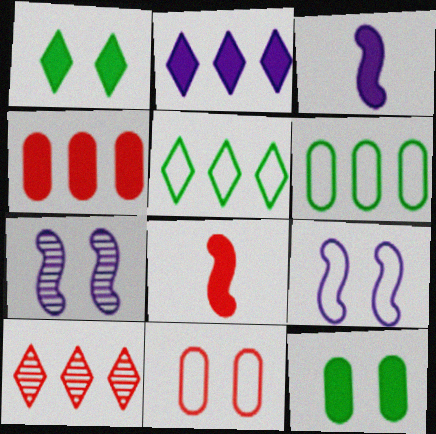[[1, 3, 4], 
[1, 7, 11], 
[2, 5, 10], 
[2, 8, 12], 
[8, 10, 11]]